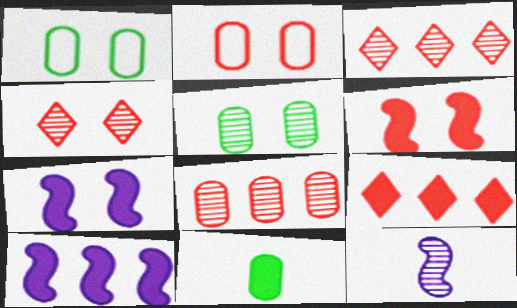[[1, 4, 7], 
[1, 9, 12], 
[2, 4, 6], 
[3, 5, 12], 
[7, 9, 11]]